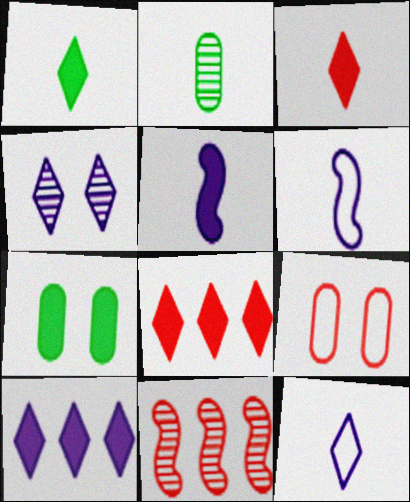[[2, 3, 6], 
[2, 4, 11], 
[3, 9, 11], 
[4, 10, 12], 
[5, 7, 8], 
[7, 11, 12]]